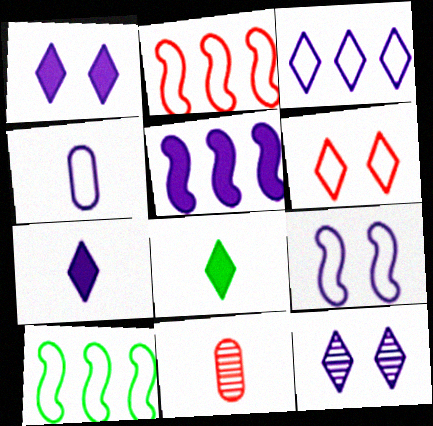[[1, 10, 11], 
[3, 4, 9], 
[3, 7, 12], 
[4, 5, 12], 
[4, 6, 10]]